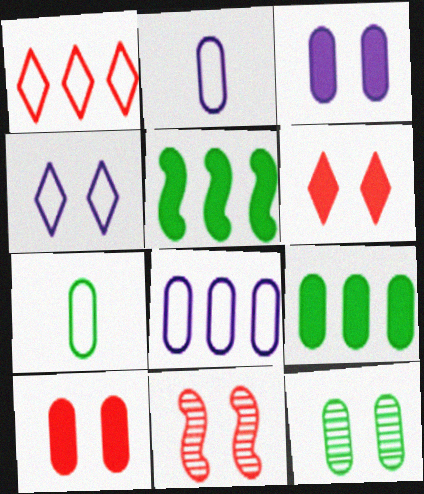[[7, 9, 12]]